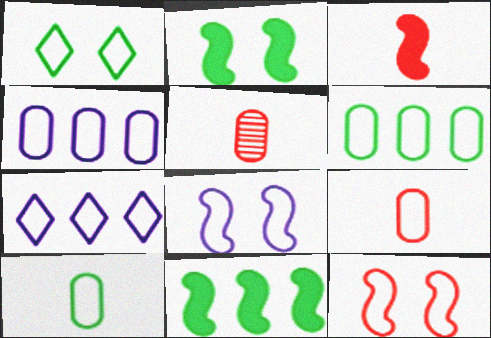[[2, 5, 7], 
[7, 10, 12]]